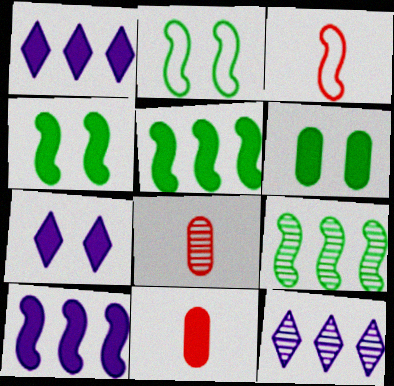[[1, 2, 8], 
[1, 4, 11], 
[2, 11, 12], 
[3, 6, 12], 
[5, 7, 11]]